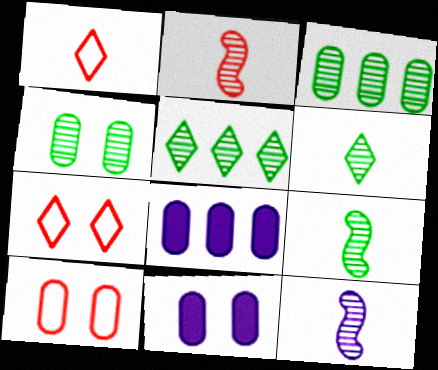[[2, 9, 12], 
[4, 5, 9], 
[4, 10, 11], 
[7, 8, 9]]